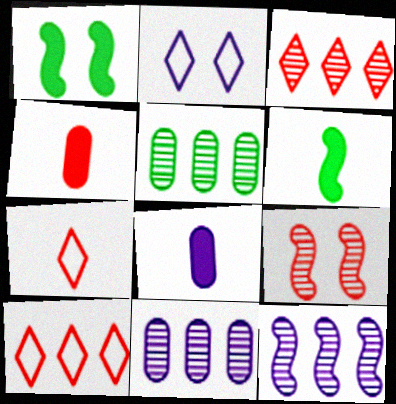[[1, 7, 11], 
[2, 8, 12], 
[3, 5, 12], 
[4, 9, 10]]